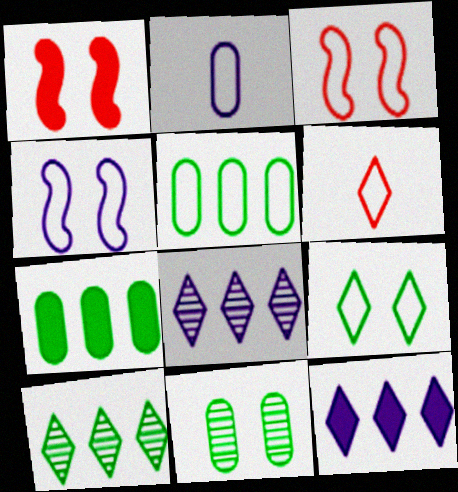[[1, 2, 10], 
[4, 5, 6]]